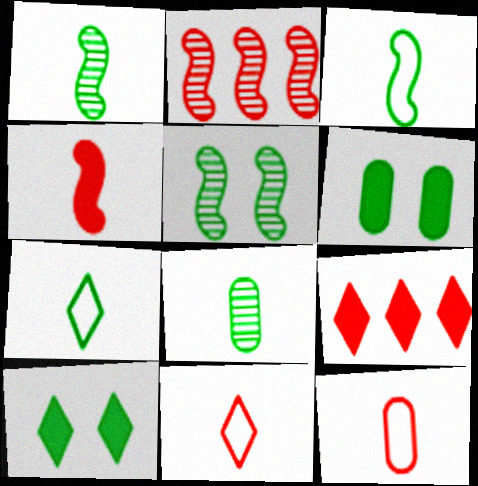[]